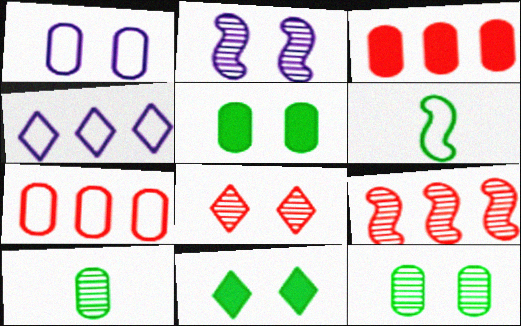[[1, 3, 10], 
[2, 8, 12]]